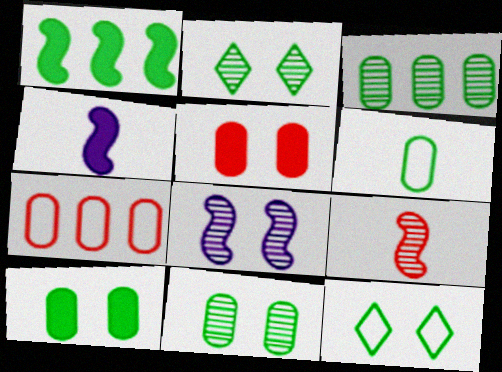[[1, 2, 6], 
[2, 4, 7], 
[3, 6, 10], 
[5, 8, 12]]